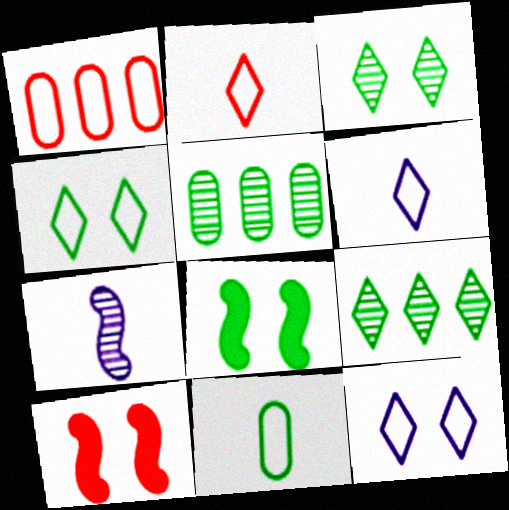[[5, 6, 10], 
[8, 9, 11]]